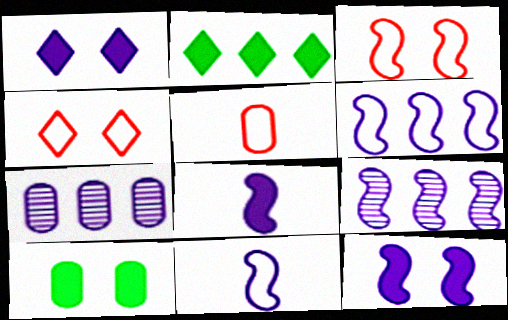[[1, 7, 11], 
[5, 7, 10], 
[9, 11, 12]]